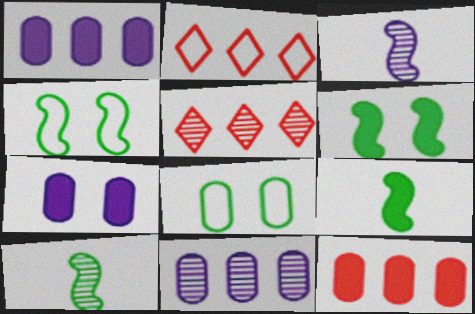[[2, 7, 10]]